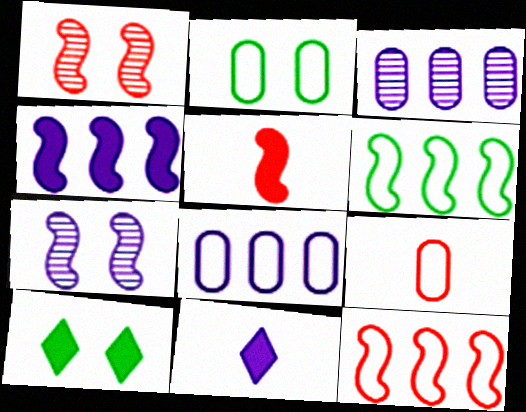[[1, 5, 12], 
[2, 8, 9], 
[5, 6, 7], 
[7, 8, 11]]